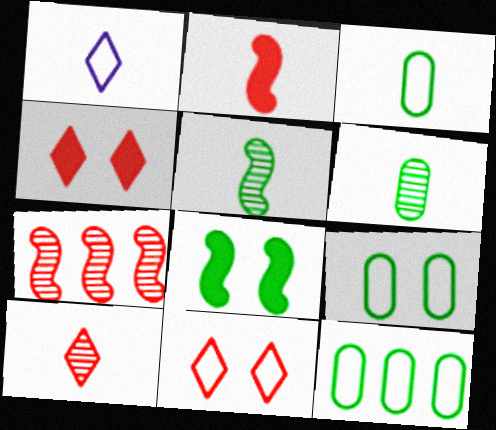[[1, 2, 6], 
[3, 9, 12]]